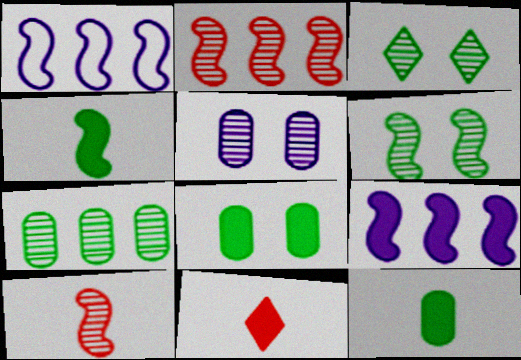[[8, 9, 11]]